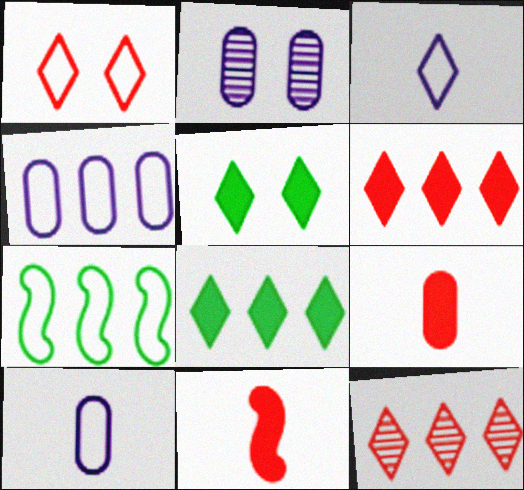[[1, 7, 10], 
[3, 5, 12]]